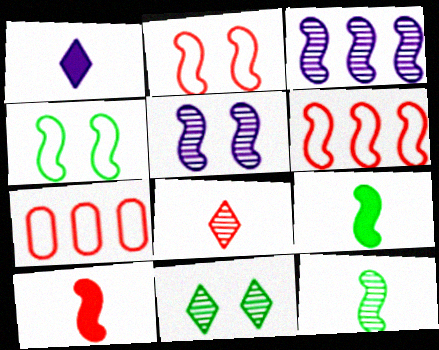[[2, 3, 9], 
[3, 4, 10], 
[5, 6, 9]]